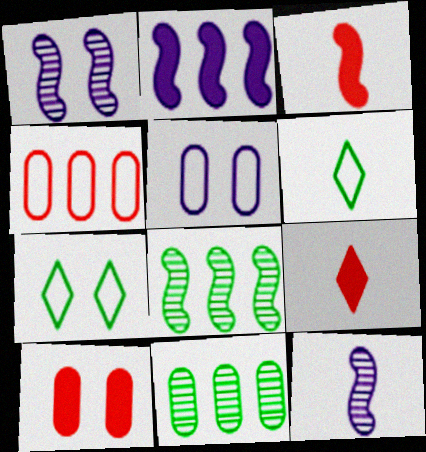[[1, 7, 10], 
[5, 8, 9]]